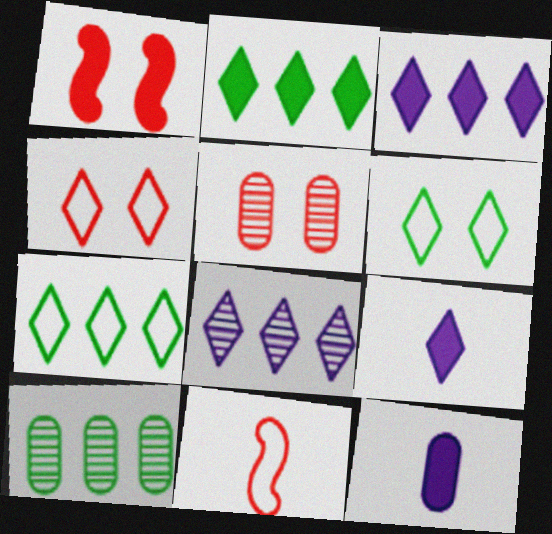[[1, 2, 12], 
[1, 4, 5]]